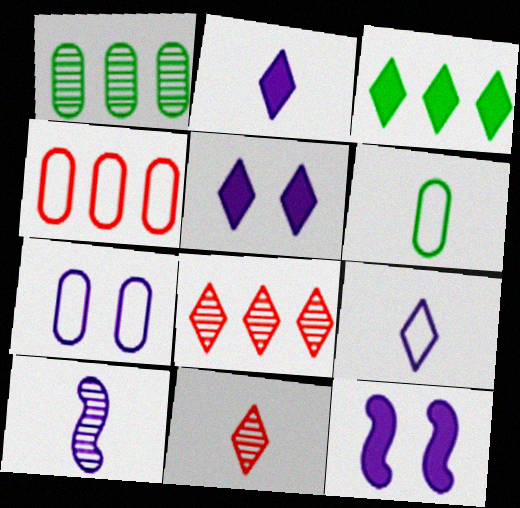[[4, 6, 7], 
[6, 8, 12]]